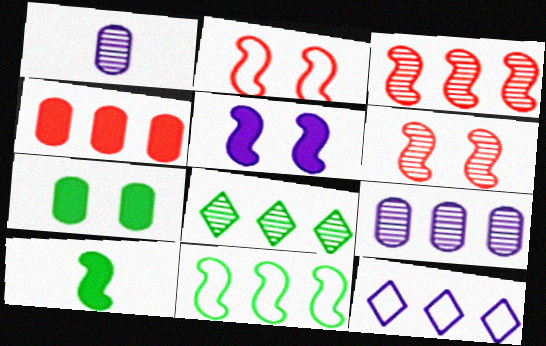[[1, 5, 12], 
[1, 6, 8], 
[3, 8, 9]]